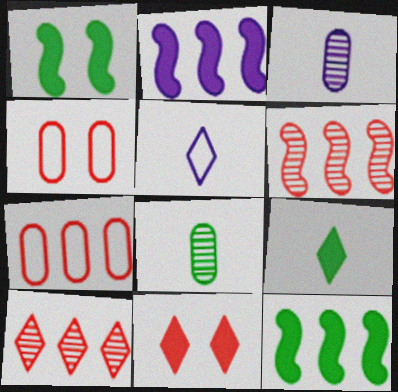[]